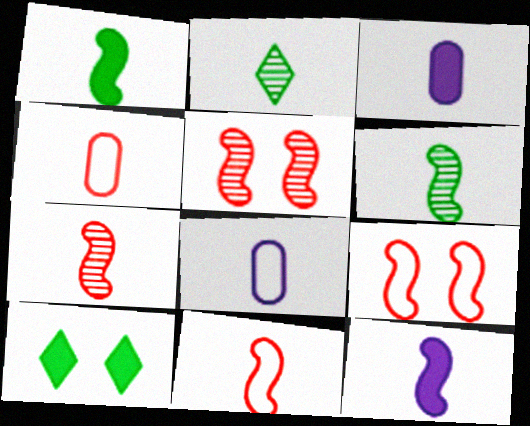[[2, 3, 11], 
[2, 4, 12], 
[6, 11, 12]]